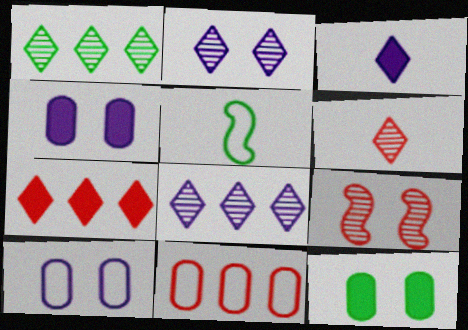[[1, 2, 6], 
[1, 5, 12]]